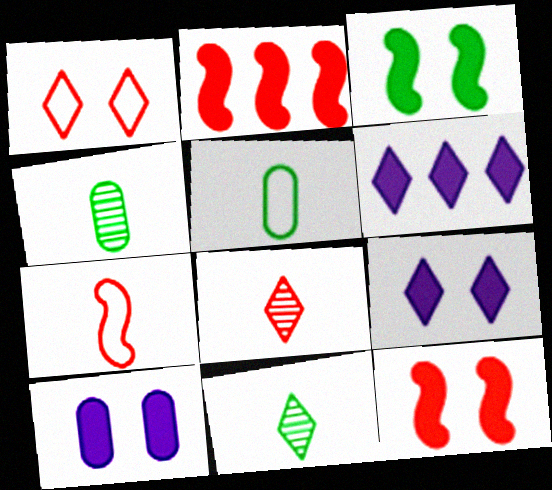[[1, 6, 11]]